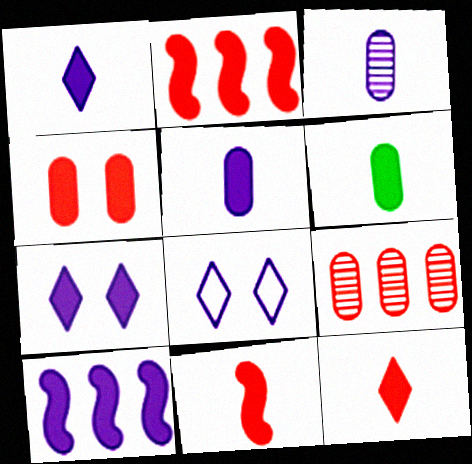[[1, 6, 11], 
[2, 4, 12], 
[2, 6, 7], 
[3, 8, 10], 
[5, 7, 10]]